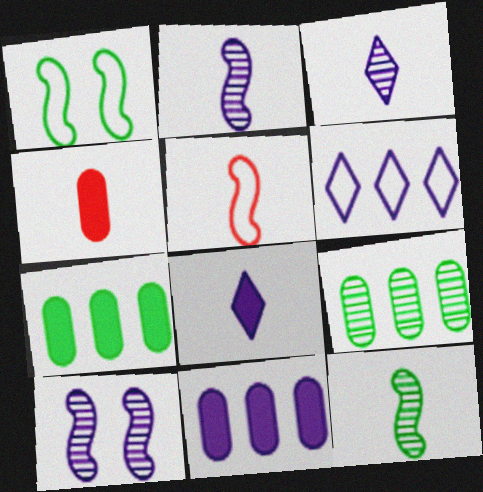[]